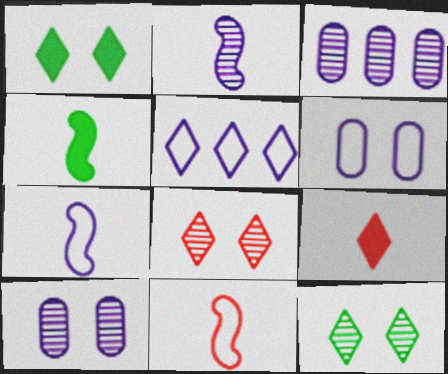[[1, 3, 11], 
[2, 4, 11], 
[5, 6, 7], 
[5, 9, 12]]